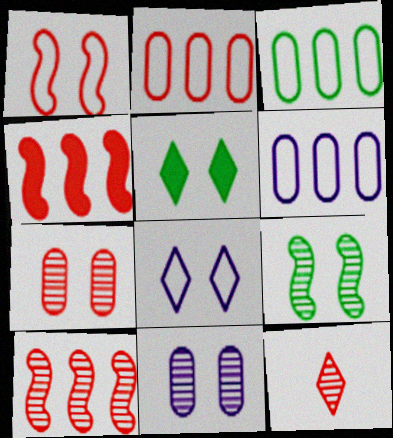[[1, 5, 11], 
[2, 3, 6], 
[7, 10, 12]]